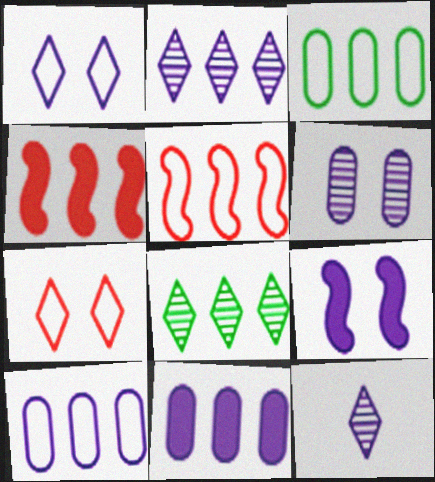[[1, 6, 9], 
[2, 3, 4], 
[4, 8, 10], 
[5, 8, 11], 
[9, 10, 12]]